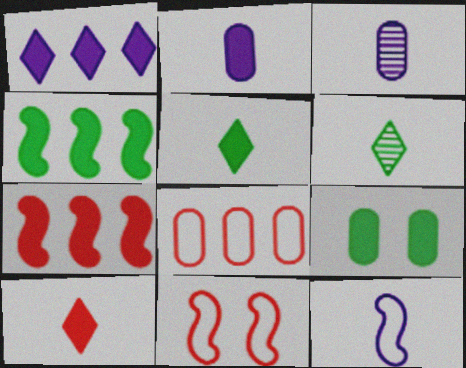[[3, 8, 9], 
[4, 5, 9]]